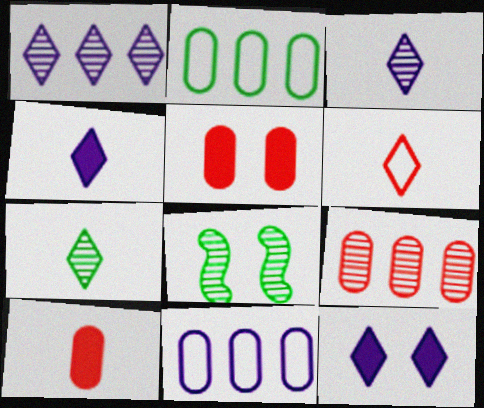[[3, 8, 9], 
[4, 6, 7]]